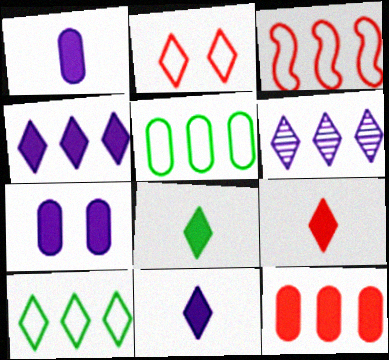[[2, 6, 8], 
[8, 9, 11]]